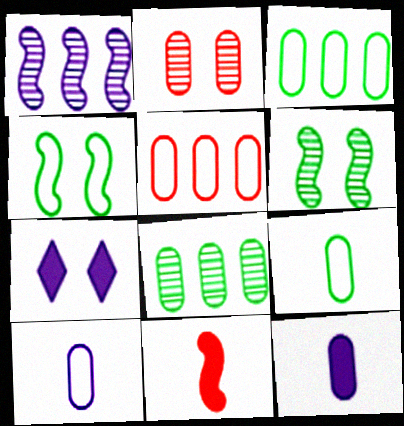[[1, 4, 11], 
[1, 7, 10], 
[2, 3, 12], 
[2, 4, 7]]